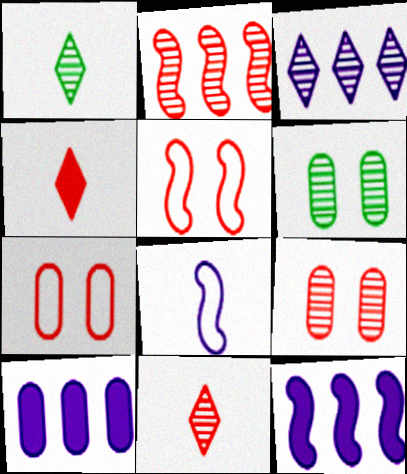[[1, 5, 10], 
[1, 7, 12], 
[2, 4, 7], 
[2, 9, 11]]